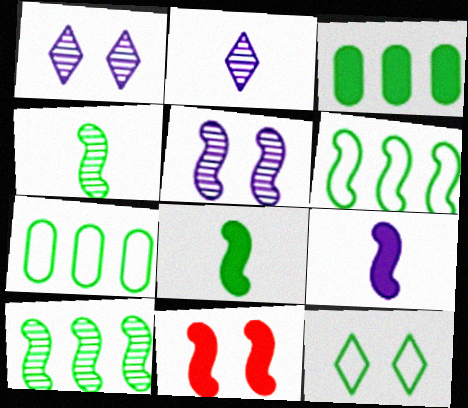[[2, 7, 11], 
[3, 4, 12]]